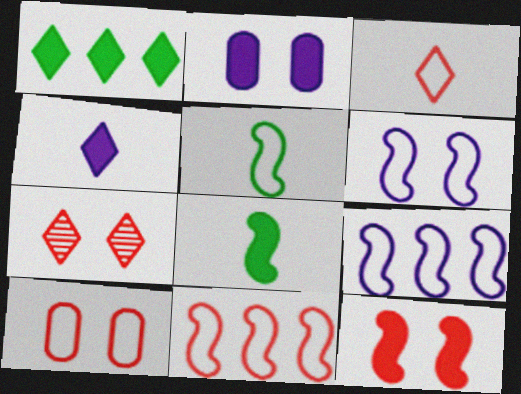[[3, 10, 11], 
[5, 6, 11], 
[7, 10, 12]]